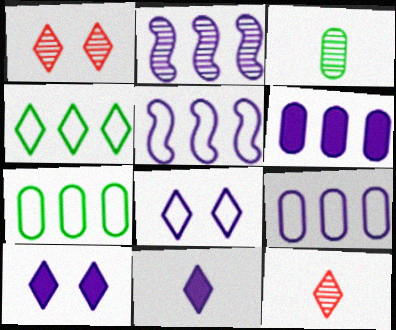[[1, 2, 3], 
[1, 4, 11], 
[4, 10, 12]]